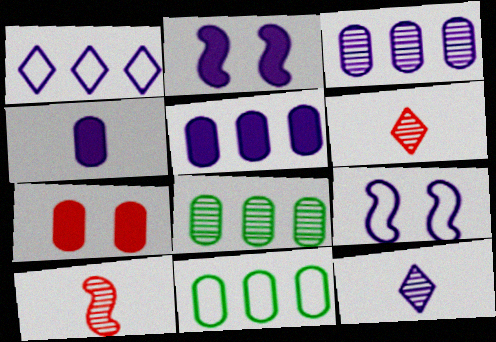[[2, 6, 11], 
[5, 9, 12]]